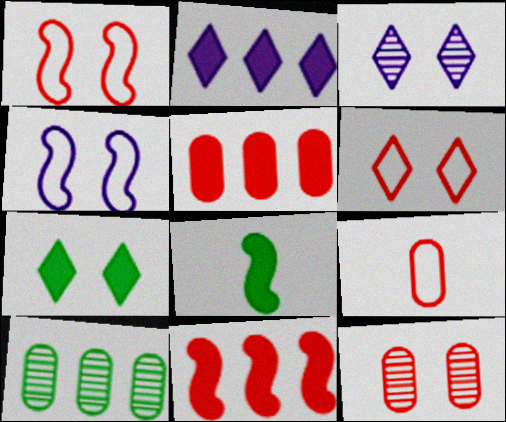[[3, 6, 7], 
[4, 7, 12], 
[5, 9, 12]]